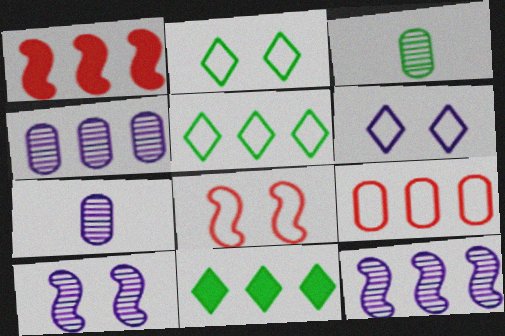[[1, 2, 7], 
[1, 3, 6], 
[1, 4, 5], 
[7, 8, 11], 
[9, 11, 12]]